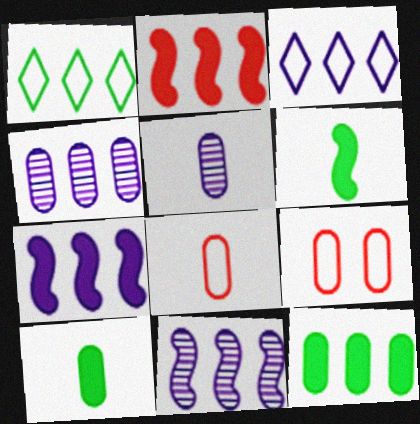[[1, 2, 4], 
[3, 4, 7], 
[4, 9, 10], 
[5, 8, 10], 
[5, 9, 12]]